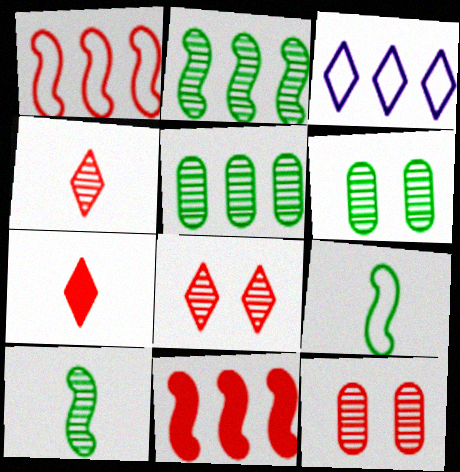[[1, 7, 12], 
[3, 5, 11]]